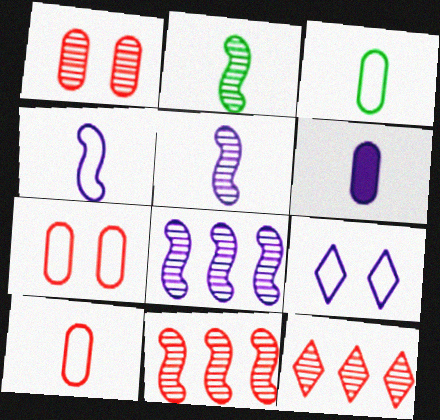[[6, 8, 9]]